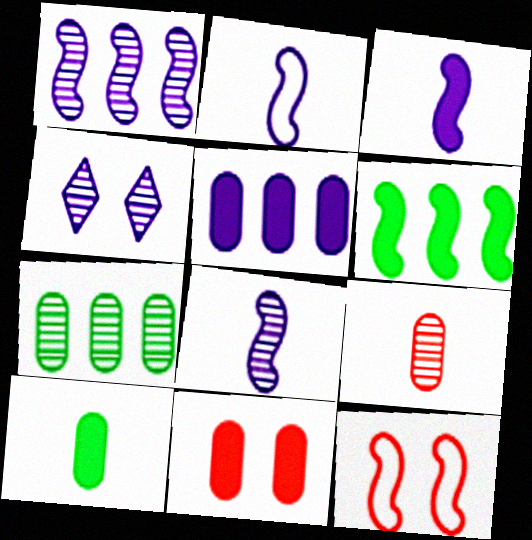[[2, 3, 8], 
[2, 4, 5], 
[5, 10, 11], 
[6, 8, 12]]